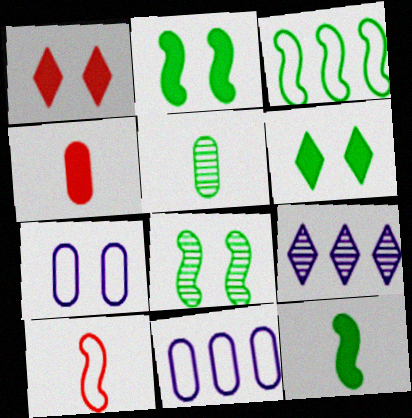[[1, 7, 8], 
[3, 5, 6], 
[3, 8, 12]]